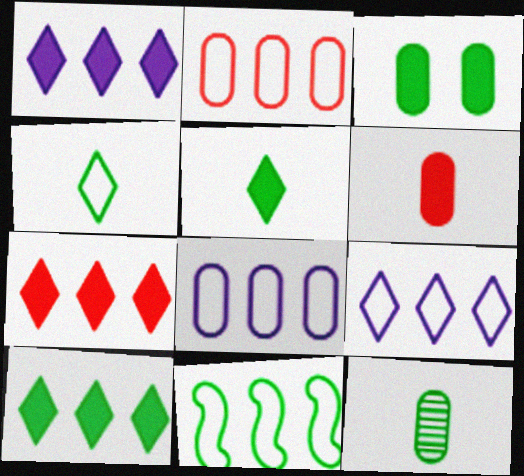[[1, 7, 10], 
[2, 9, 11]]